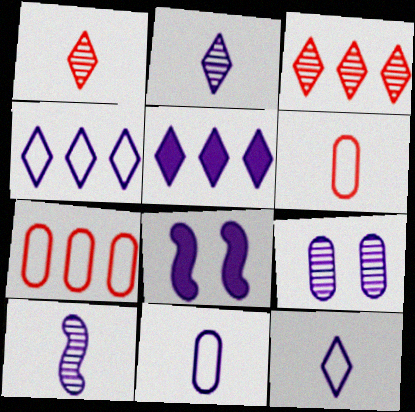[]